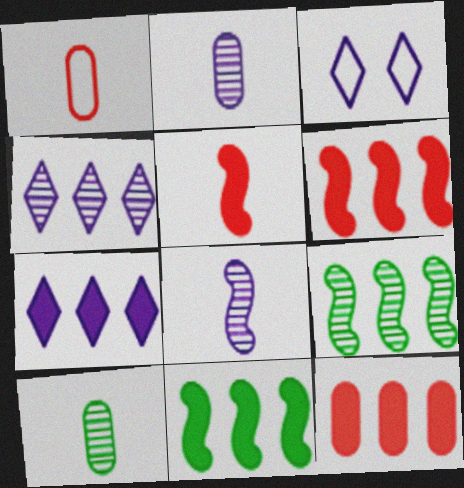[[3, 6, 10], 
[7, 11, 12]]